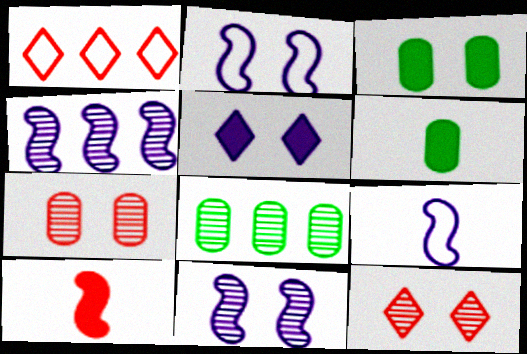[[1, 6, 11], 
[1, 7, 10], 
[2, 3, 12]]